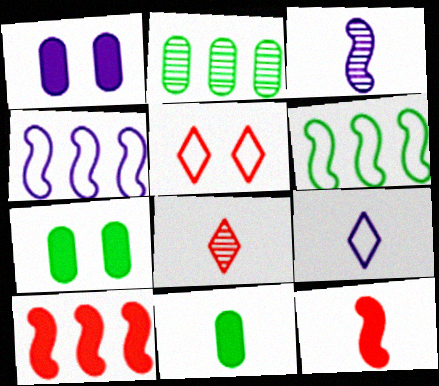[[1, 6, 8], 
[4, 7, 8]]